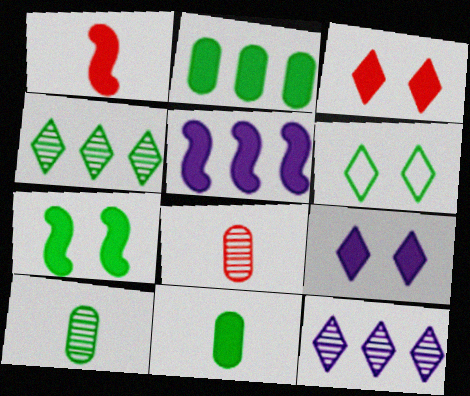[[1, 2, 9], 
[1, 5, 7], 
[3, 5, 11], 
[5, 6, 8]]